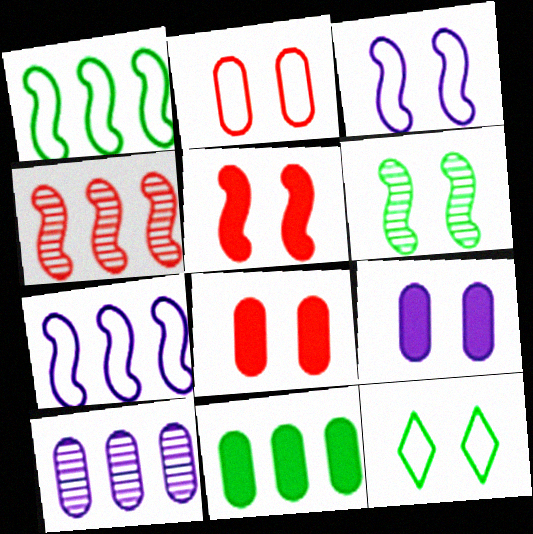[[2, 3, 12], 
[3, 5, 6]]